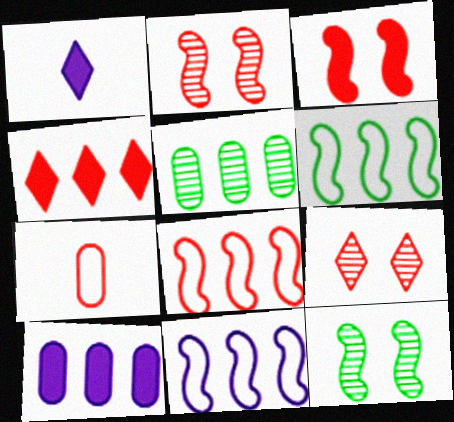[[2, 4, 7], 
[4, 5, 11], 
[6, 8, 11]]